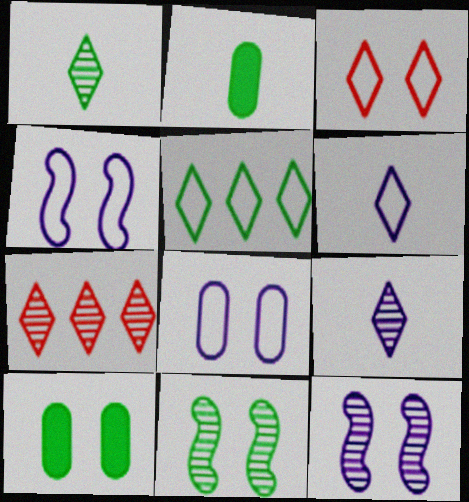[[2, 4, 7], 
[2, 5, 11], 
[3, 5, 6], 
[3, 10, 12]]